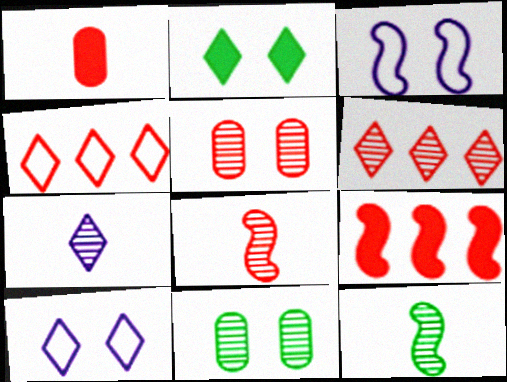[[2, 3, 5], 
[2, 4, 7], 
[3, 9, 12], 
[5, 6, 8]]